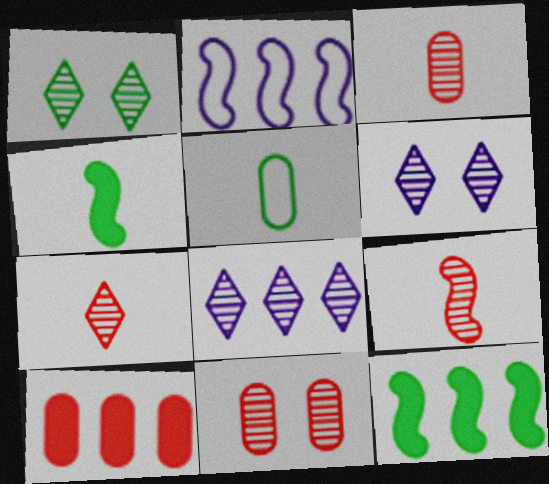[[1, 5, 12], 
[1, 7, 8], 
[3, 7, 9]]